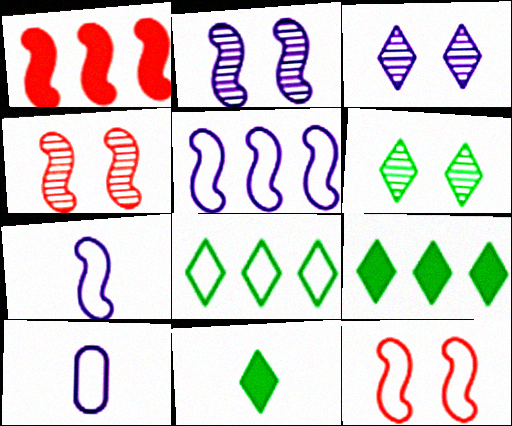[[1, 6, 10], 
[4, 9, 10], 
[6, 8, 11], 
[8, 10, 12]]